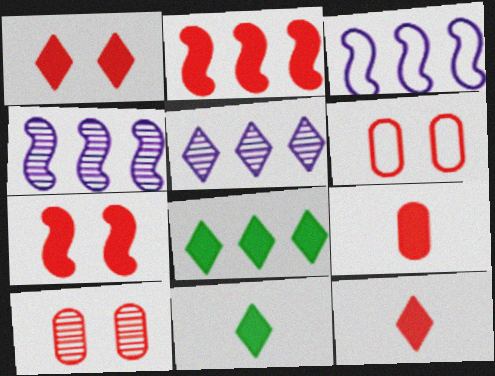[[1, 2, 9], 
[3, 10, 11], 
[4, 6, 11]]